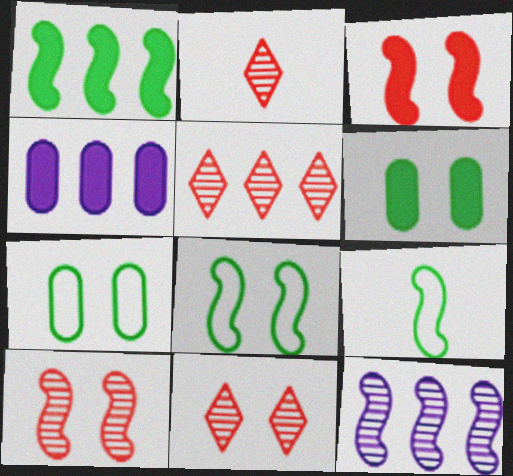[[2, 4, 8], 
[2, 5, 11], 
[3, 9, 12], 
[4, 9, 11]]